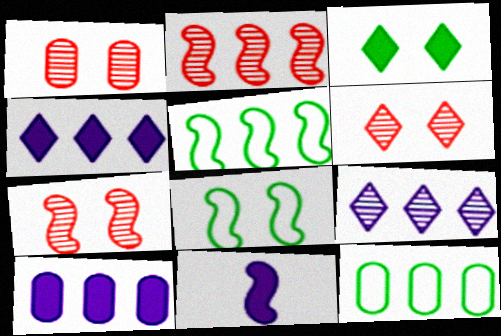[[1, 6, 7], 
[2, 4, 12], 
[2, 8, 11], 
[5, 7, 11], 
[6, 11, 12]]